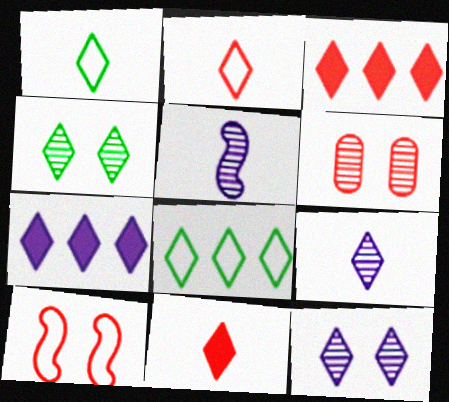[[1, 3, 12], 
[1, 9, 11], 
[2, 4, 7], 
[8, 11, 12]]